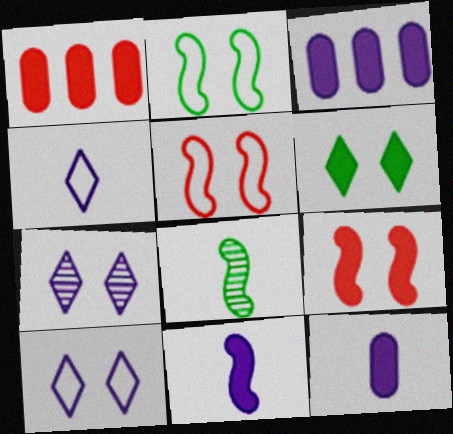[[1, 6, 11], 
[1, 8, 10]]